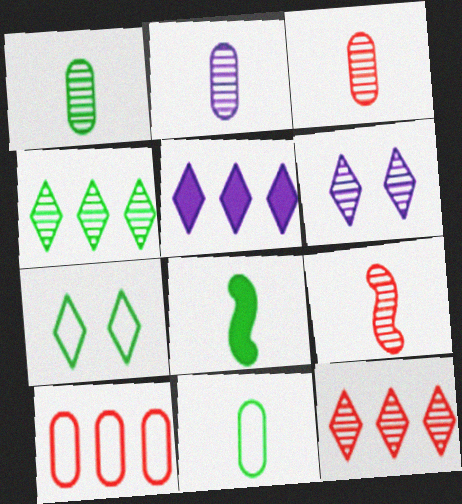[[1, 2, 3], 
[6, 8, 10]]